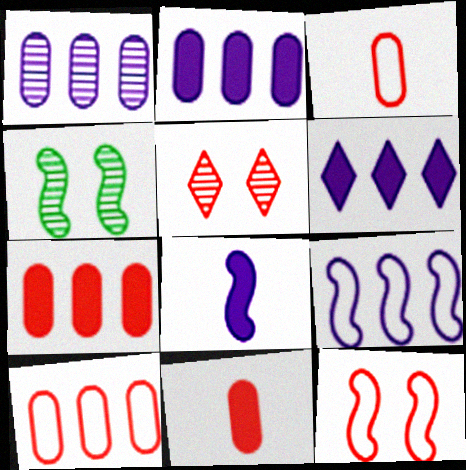[[1, 6, 9], 
[3, 4, 6]]